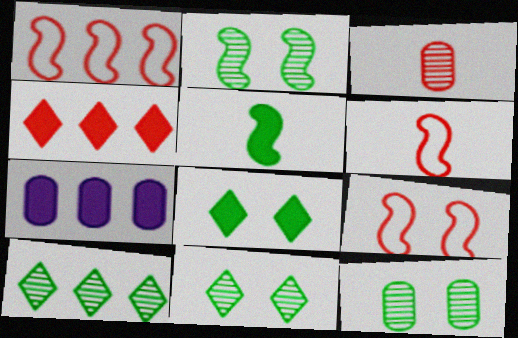[[1, 6, 9], 
[1, 7, 10], 
[2, 11, 12], 
[3, 4, 9], 
[6, 7, 11]]